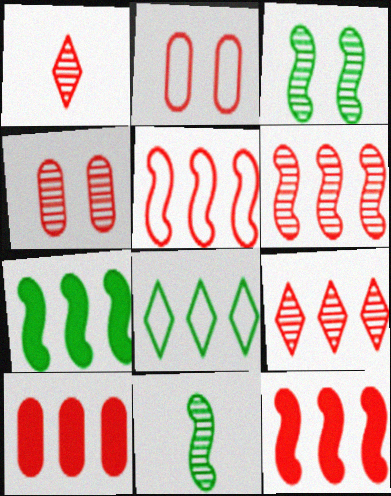[[1, 2, 12], 
[1, 4, 6], 
[5, 6, 12], 
[5, 9, 10]]